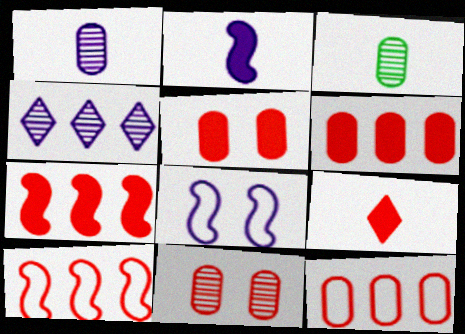[[5, 7, 9], 
[9, 10, 11]]